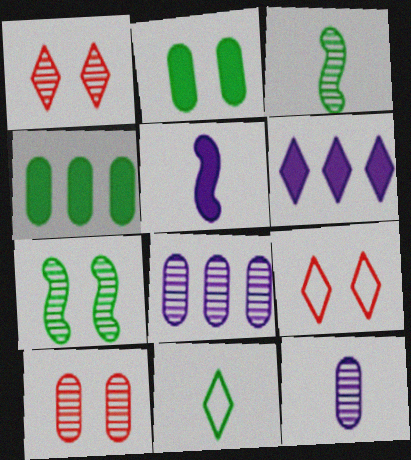[[1, 3, 8], 
[1, 6, 11], 
[4, 7, 11]]